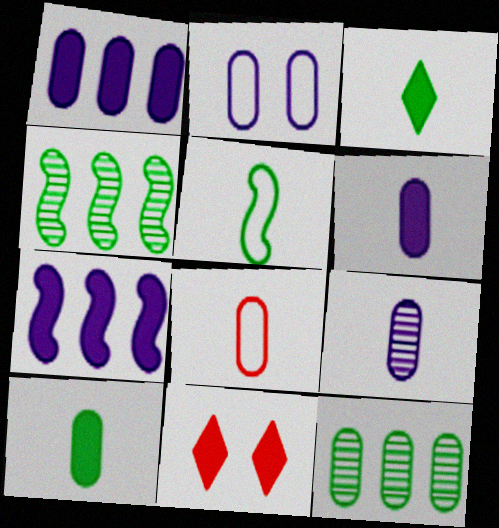[[1, 2, 9], 
[7, 10, 11], 
[8, 9, 10]]